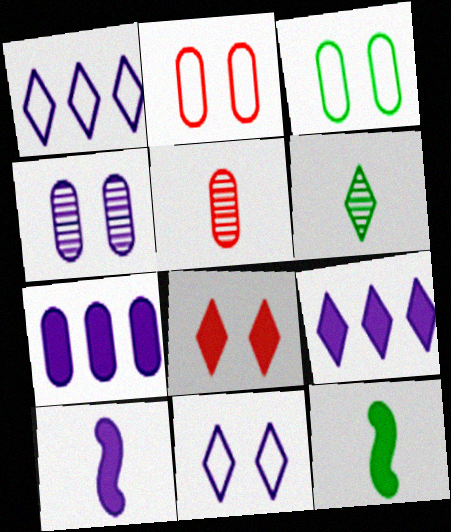[[1, 4, 10], 
[1, 6, 8], 
[3, 5, 7], 
[7, 8, 12]]